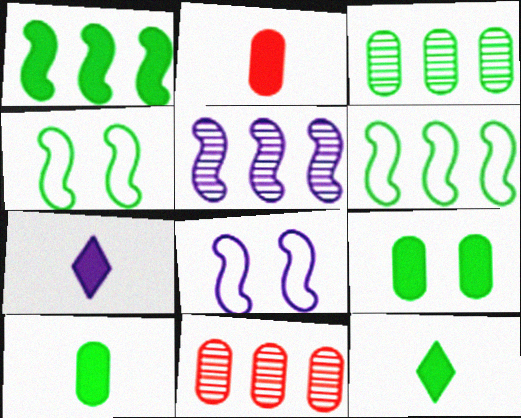[[1, 9, 12], 
[3, 4, 12], 
[4, 7, 11], 
[8, 11, 12]]